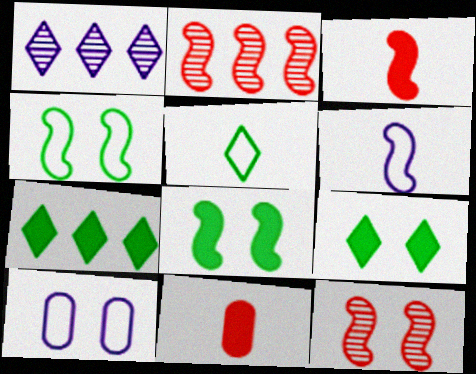[[1, 4, 11], 
[2, 6, 8], 
[9, 10, 12]]